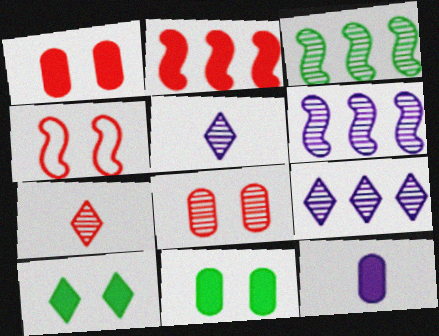[[2, 10, 12], 
[3, 5, 8]]